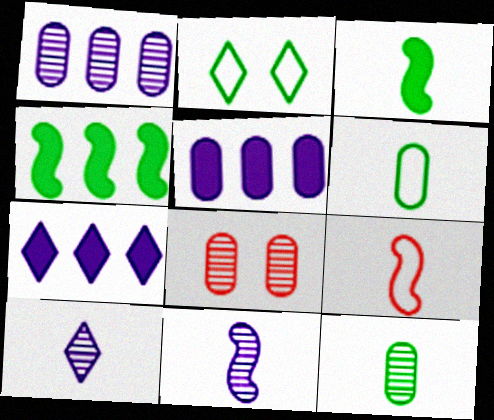[[1, 8, 12], 
[2, 4, 12], 
[3, 9, 11], 
[5, 6, 8]]